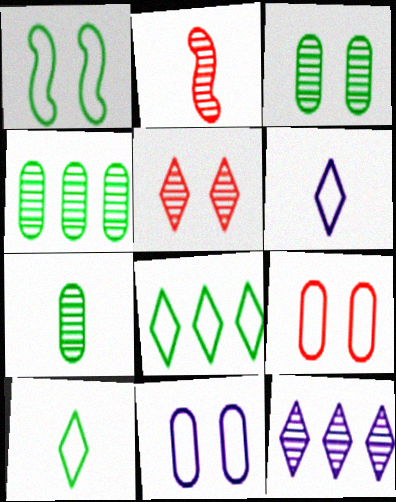[[2, 3, 12], 
[3, 4, 7]]